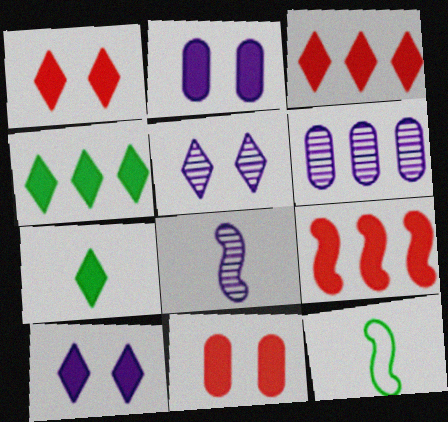[[1, 6, 12], 
[2, 7, 9], 
[3, 7, 10], 
[5, 6, 8]]